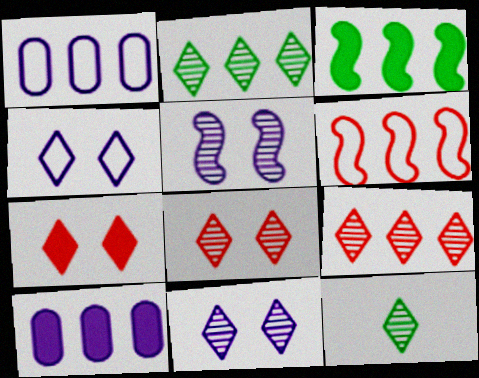[[1, 3, 9], 
[2, 6, 10], 
[9, 11, 12]]